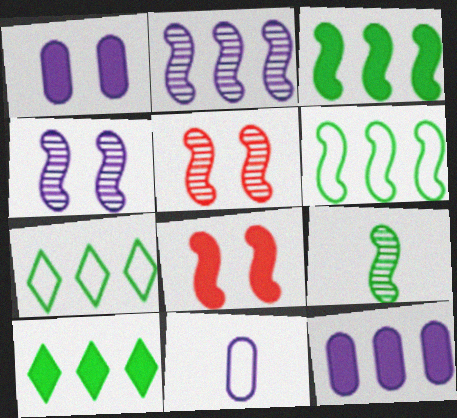[[2, 5, 9], 
[5, 10, 11]]